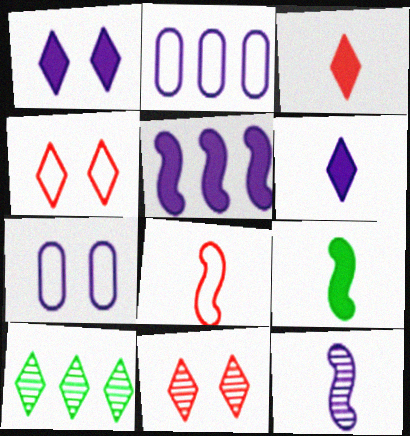[[1, 2, 12], 
[2, 9, 11], 
[4, 6, 10], 
[8, 9, 12]]